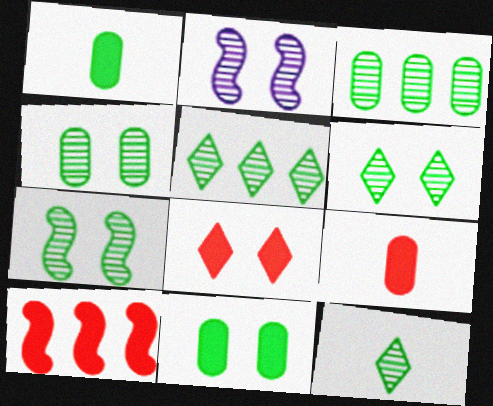[[3, 7, 12], 
[4, 6, 7], 
[5, 6, 12], 
[8, 9, 10]]